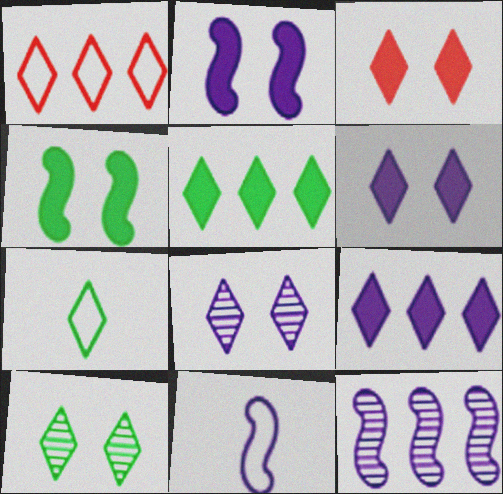[[2, 11, 12], 
[5, 7, 10]]